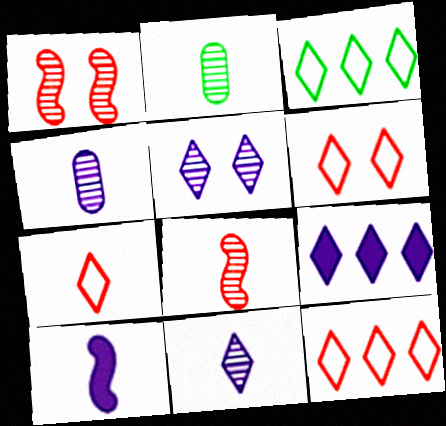[[2, 7, 10], 
[2, 8, 11], 
[6, 7, 12]]